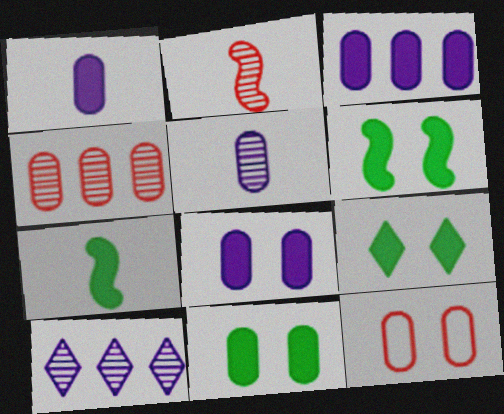[[1, 3, 8], 
[6, 9, 11], 
[7, 10, 12]]